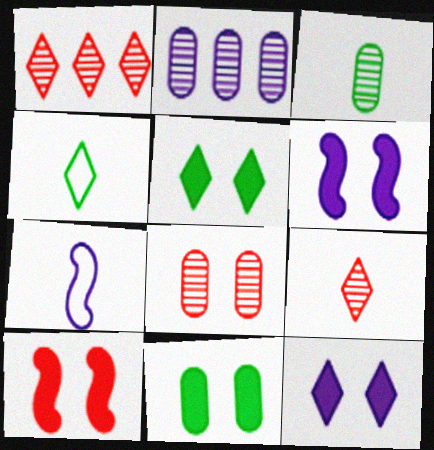[[1, 4, 12], 
[1, 7, 11], 
[2, 3, 8], 
[2, 4, 10], 
[2, 7, 12], 
[10, 11, 12]]